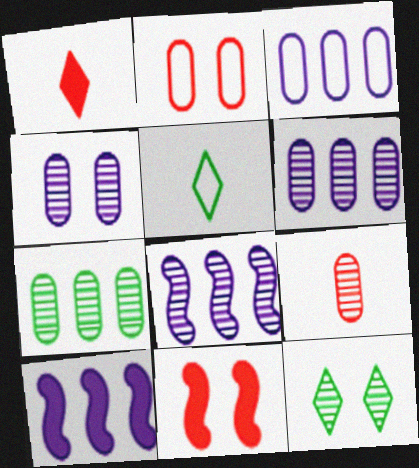[[4, 7, 9], 
[5, 6, 11], 
[8, 9, 12]]